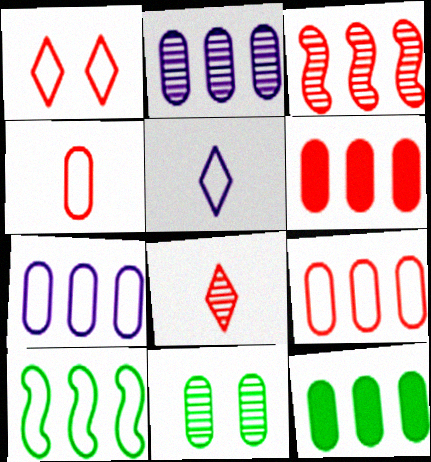[[2, 9, 12]]